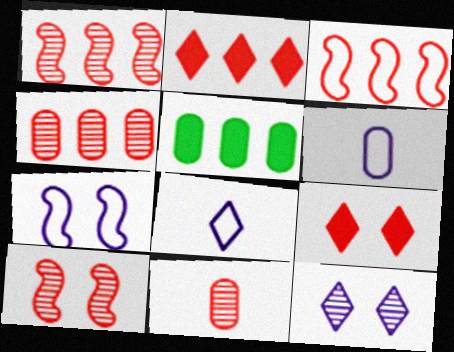[[2, 3, 4], 
[3, 9, 11], 
[5, 8, 10]]